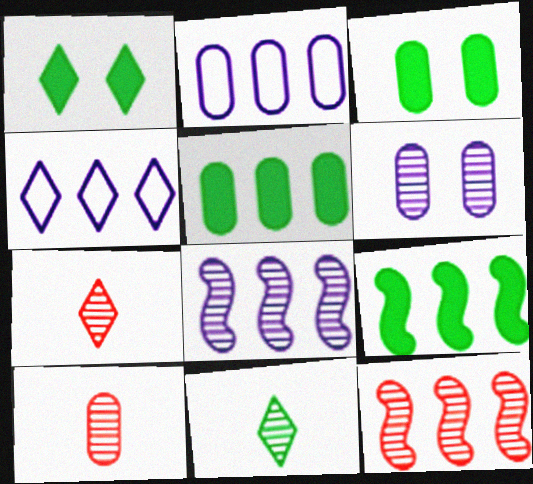[[1, 4, 7], 
[2, 3, 10], 
[4, 5, 12], 
[6, 11, 12]]